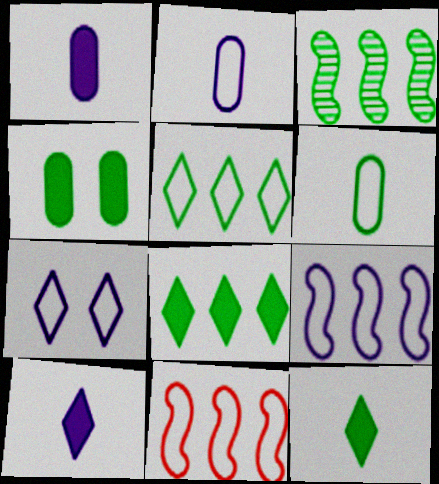[[2, 7, 9], 
[6, 7, 11]]